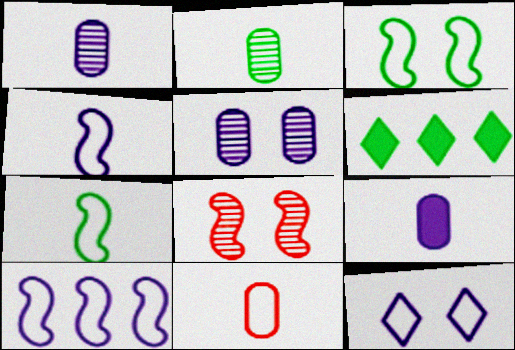[[2, 3, 6], 
[2, 9, 11]]